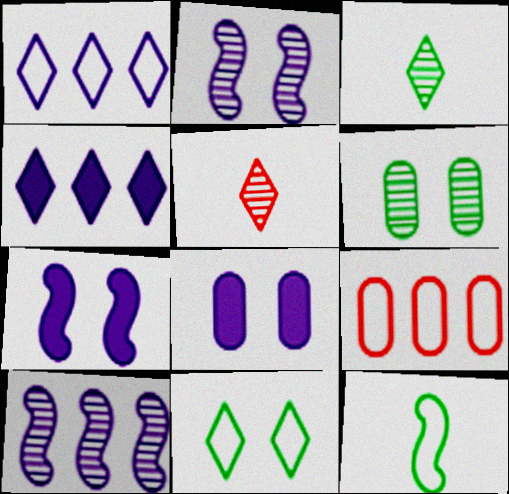[[3, 7, 9], 
[4, 5, 11], 
[5, 6, 10]]